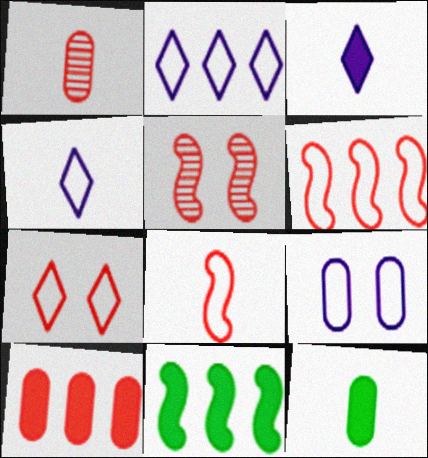[[2, 5, 12]]